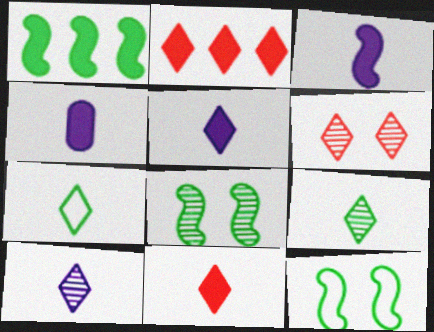[[3, 4, 5], 
[7, 10, 11]]